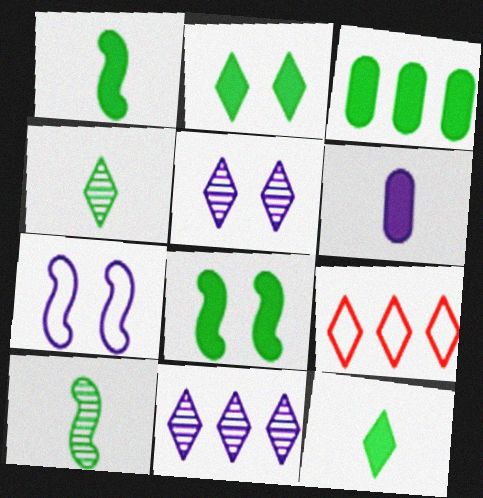[[1, 2, 3], 
[3, 8, 12], 
[5, 9, 12], 
[6, 7, 11]]